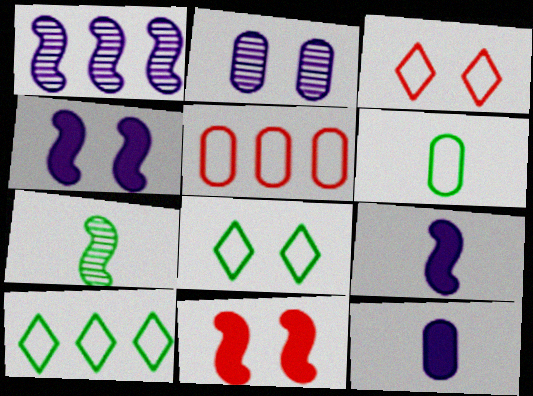[[2, 8, 11]]